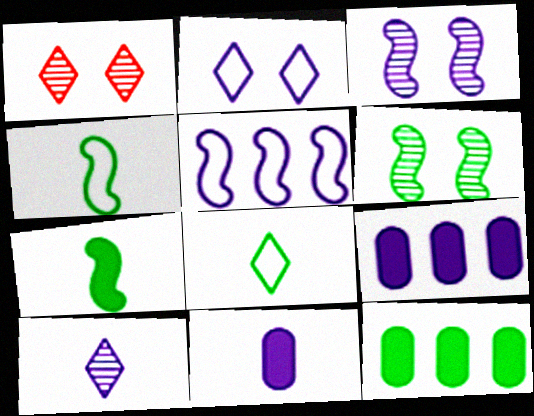[[1, 4, 9], 
[6, 8, 12]]